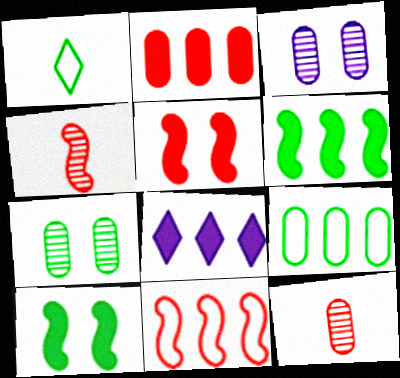[[1, 6, 7], 
[2, 6, 8], 
[4, 5, 11]]